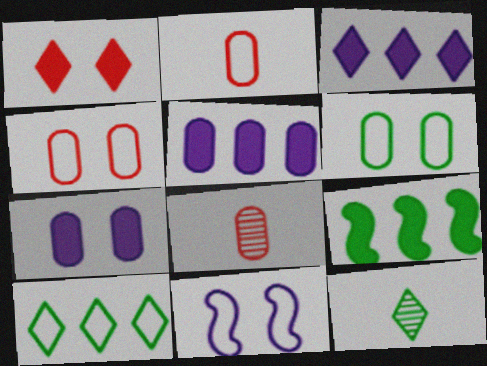[[2, 10, 11], 
[5, 6, 8], 
[6, 9, 12]]